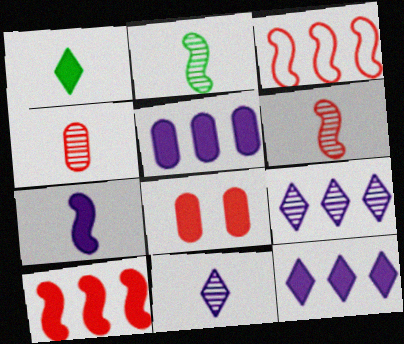[[2, 4, 11]]